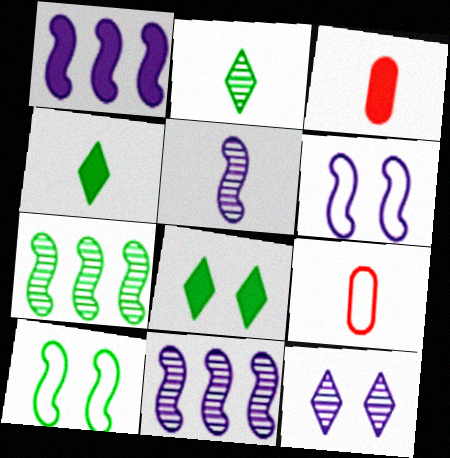[[1, 3, 8], 
[1, 5, 6], 
[4, 5, 9], 
[8, 9, 11]]